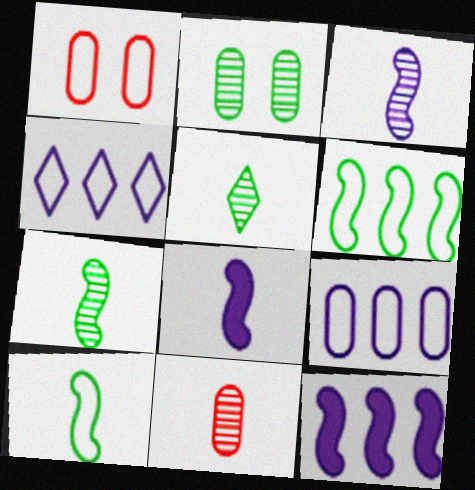[[1, 4, 10], 
[1, 5, 12], 
[3, 5, 11]]